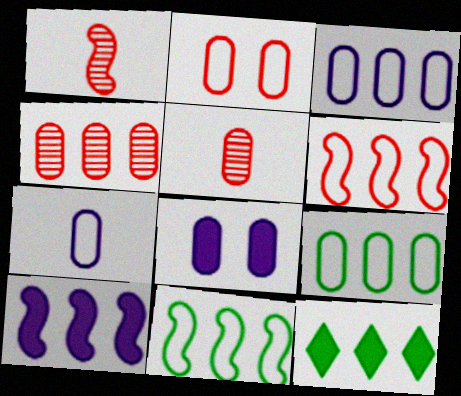[[2, 7, 9], 
[5, 8, 9]]